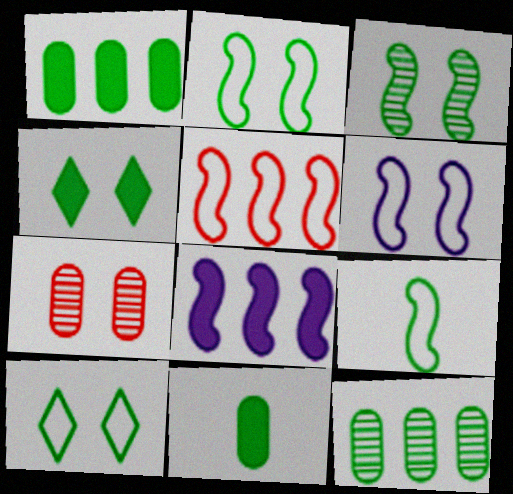[[4, 6, 7], 
[4, 9, 12], 
[5, 6, 9]]